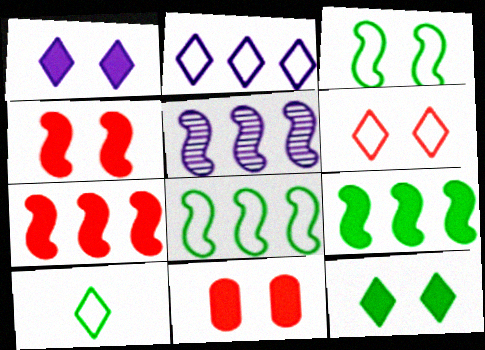[[2, 6, 10], 
[5, 7, 8], 
[5, 10, 11]]